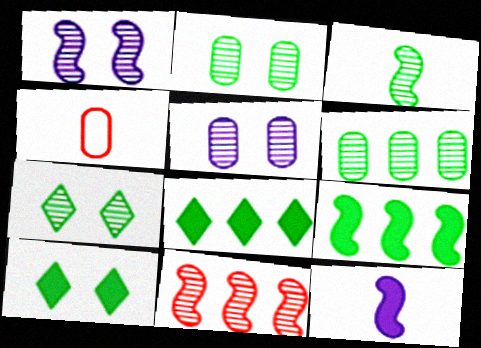[[1, 3, 11], 
[1, 4, 8], 
[3, 6, 7]]